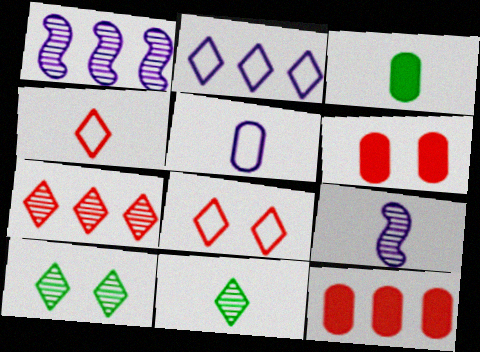[[1, 3, 8], 
[3, 4, 9]]